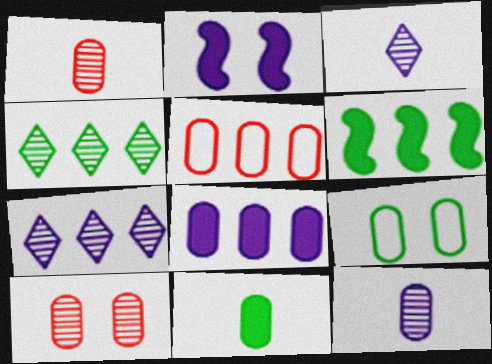[[1, 8, 9], 
[5, 6, 7]]